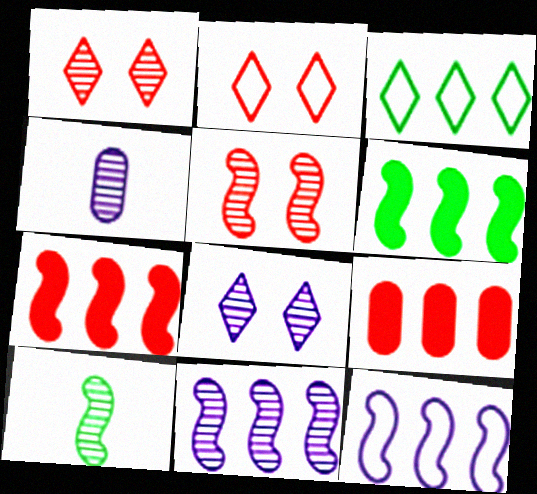[[2, 4, 6], 
[3, 9, 11], 
[4, 8, 11], 
[5, 10, 11]]